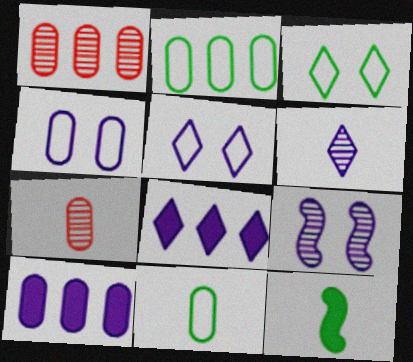[[1, 2, 10], 
[1, 5, 12], 
[5, 6, 8]]